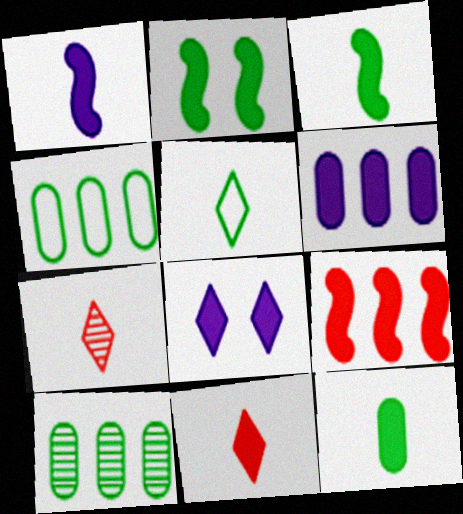[[1, 2, 9], 
[1, 6, 8], 
[1, 11, 12], 
[2, 5, 10], 
[2, 6, 11], 
[8, 9, 12]]